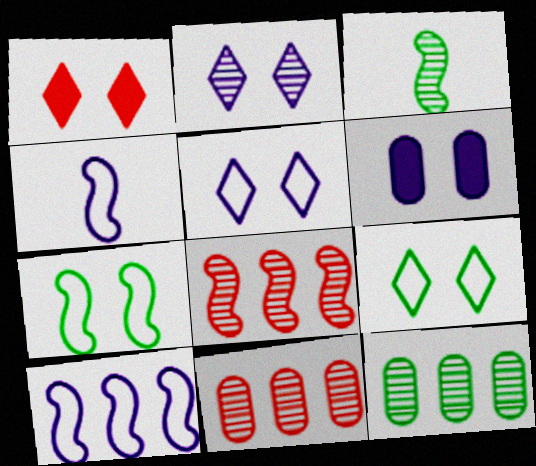[[1, 2, 9], 
[1, 4, 12], 
[2, 3, 11]]